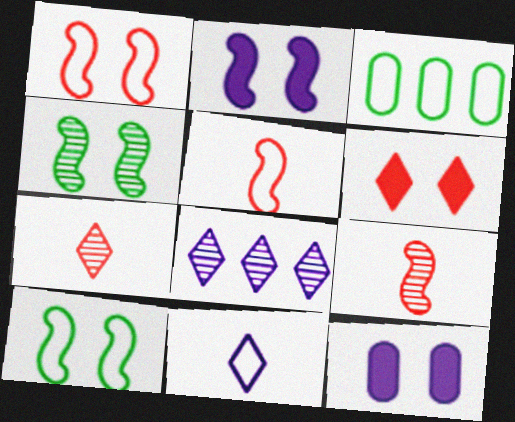[[1, 2, 4], 
[1, 3, 11], 
[2, 3, 7]]